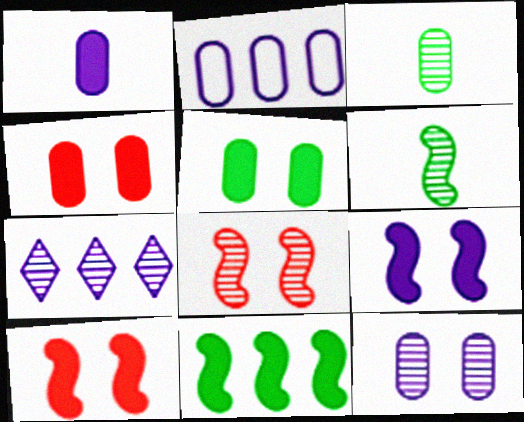[[1, 2, 12], 
[2, 3, 4], 
[3, 7, 8]]